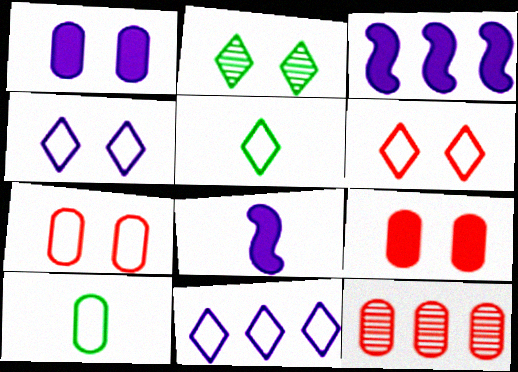[[1, 10, 12], 
[5, 6, 11]]